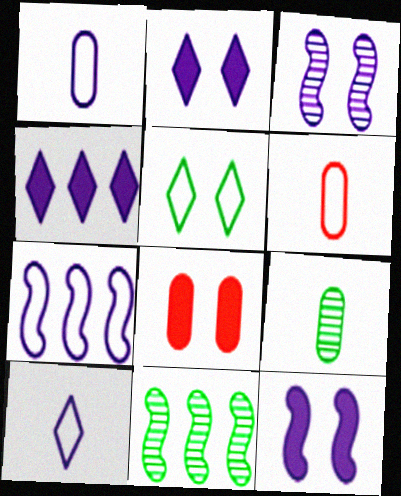[[1, 3, 4], 
[2, 6, 11], 
[3, 5, 8], 
[5, 6, 7], 
[8, 10, 11]]